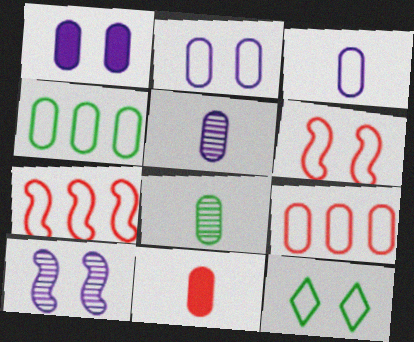[[1, 8, 9], 
[2, 6, 12], 
[3, 7, 12], 
[3, 8, 11]]